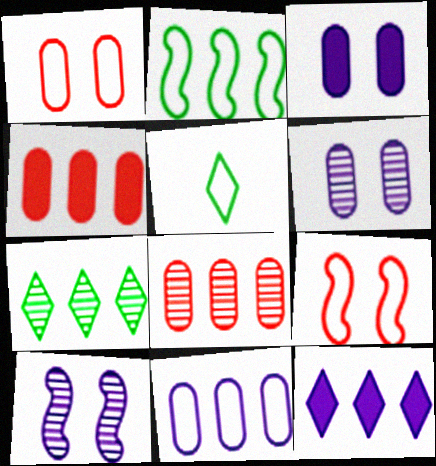[[2, 8, 12], 
[4, 5, 10], 
[5, 9, 11]]